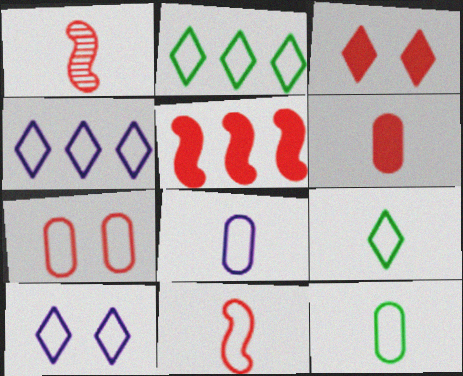[[3, 5, 6], 
[8, 9, 11]]